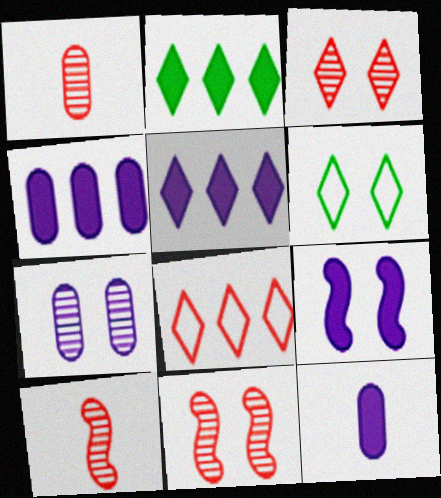[[4, 6, 10], 
[5, 9, 12]]